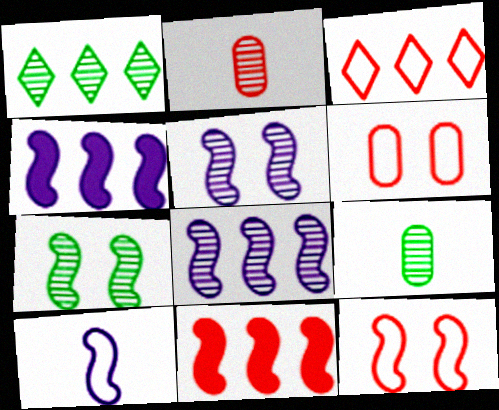[[1, 2, 5], 
[1, 7, 9], 
[4, 5, 10], 
[7, 10, 11]]